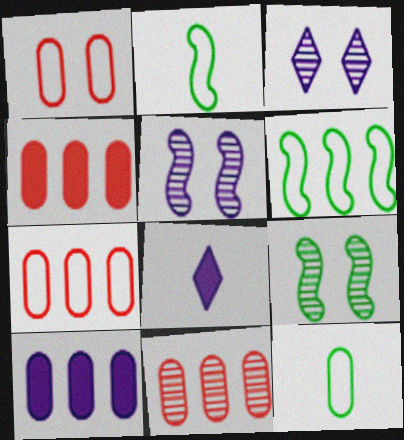[[2, 3, 4], 
[4, 7, 11], 
[7, 8, 9]]